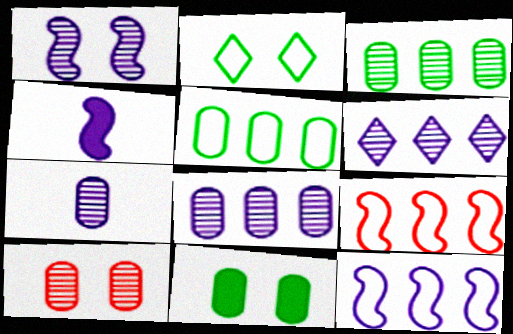[[1, 4, 12], 
[1, 6, 7], 
[3, 7, 10]]